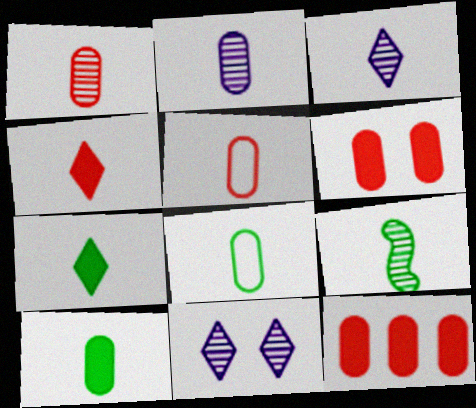[[1, 3, 9], 
[2, 5, 10], 
[7, 8, 9]]